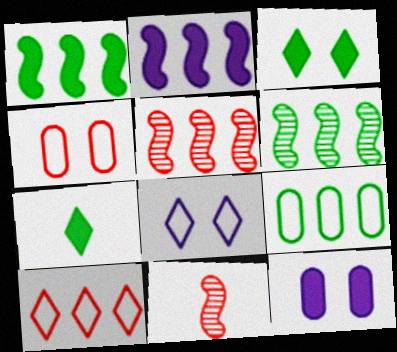[]